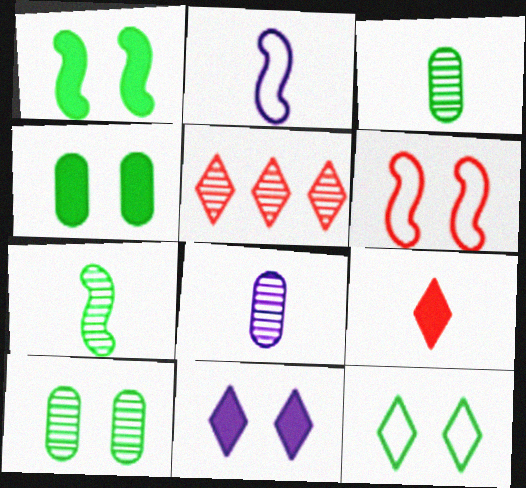[[1, 10, 12], 
[2, 3, 9], 
[2, 4, 5], 
[6, 10, 11]]